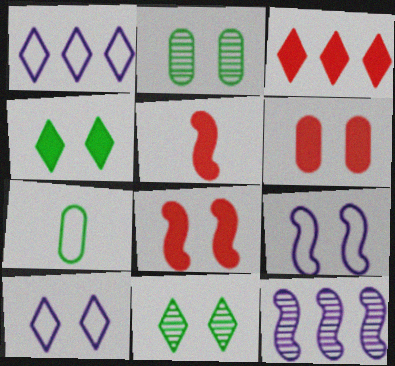[[1, 2, 5], 
[2, 8, 10], 
[3, 5, 6], 
[6, 9, 11]]